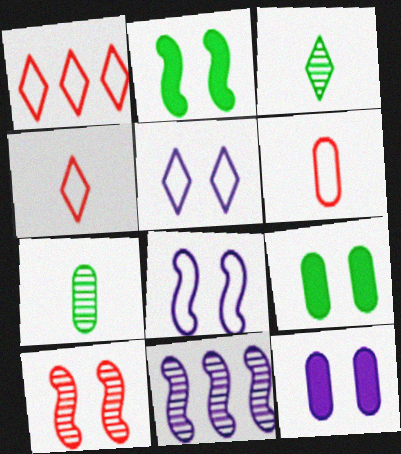[[2, 8, 10], 
[4, 9, 11], 
[5, 9, 10]]